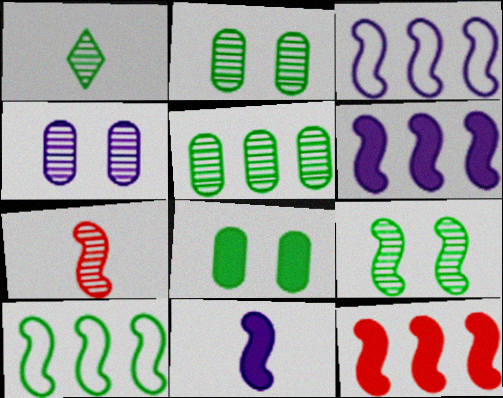[[1, 5, 9], 
[1, 8, 10]]